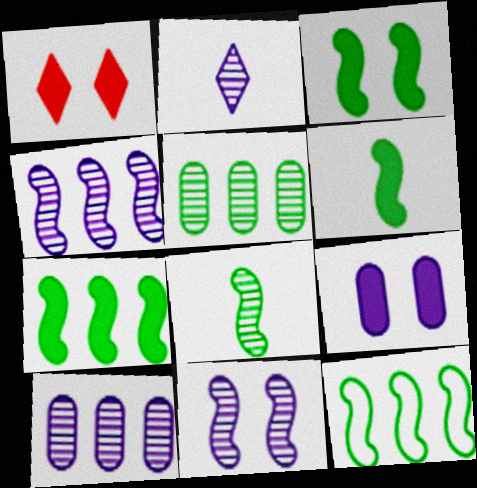[[1, 3, 9], 
[2, 10, 11], 
[3, 6, 7], 
[3, 8, 12]]